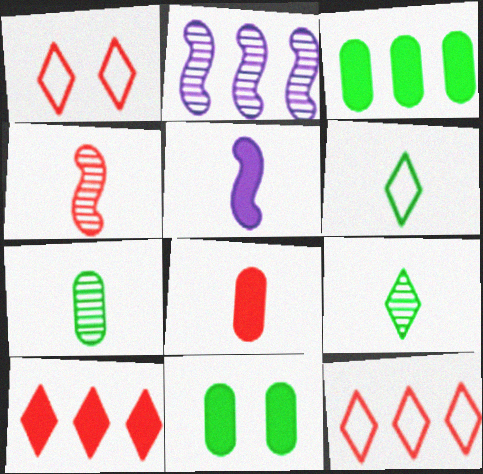[[2, 3, 12], 
[5, 10, 11]]